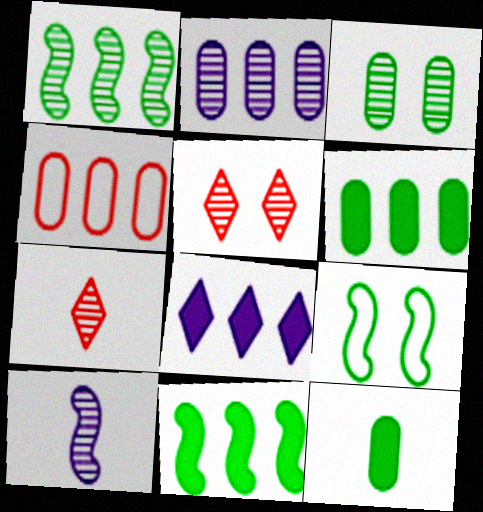[[1, 4, 8], 
[2, 4, 6]]